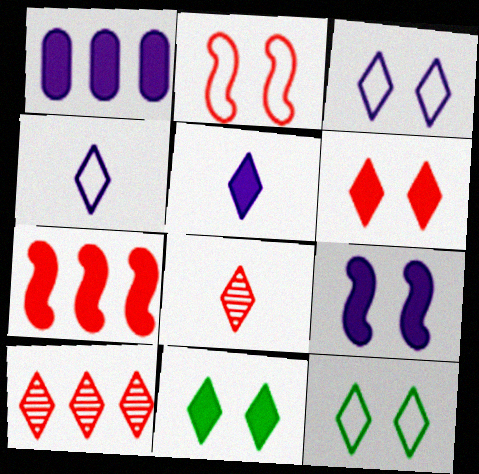[[1, 5, 9], 
[4, 10, 11], 
[5, 10, 12]]